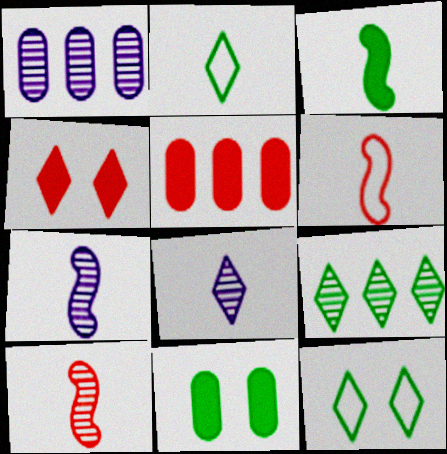[[3, 6, 7], 
[5, 7, 12]]